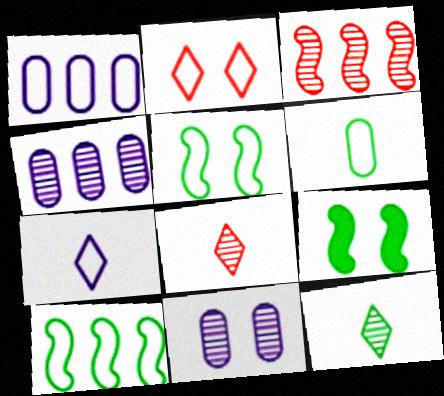[[1, 8, 9], 
[2, 9, 11], 
[3, 11, 12]]